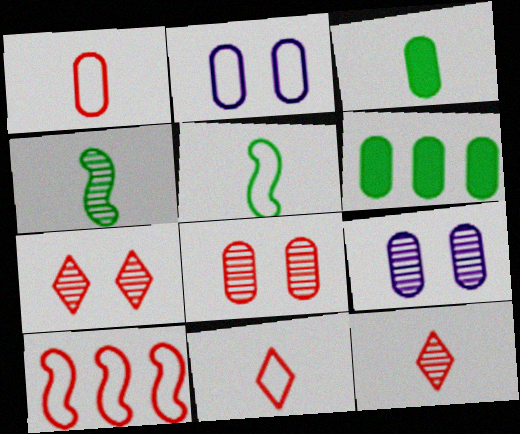[[1, 6, 9]]